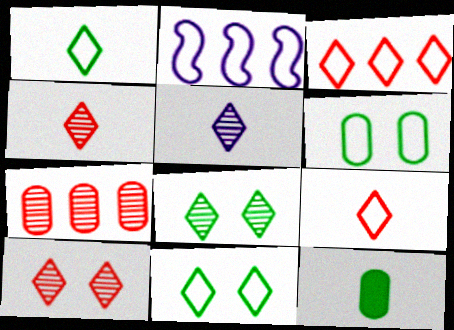[[2, 6, 9], 
[2, 10, 12]]